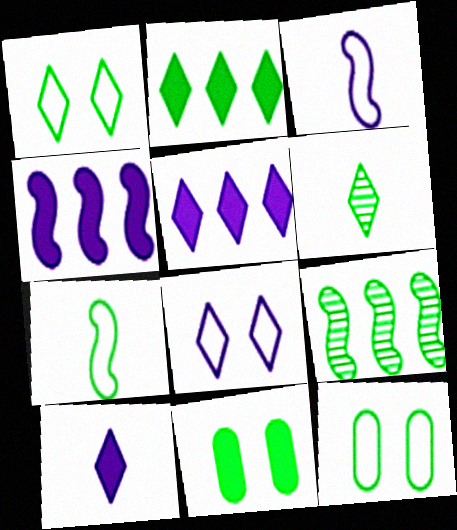[[1, 2, 6]]